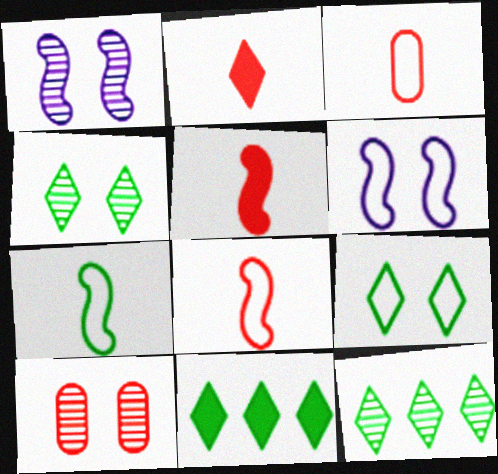[[1, 3, 11], 
[1, 4, 10]]